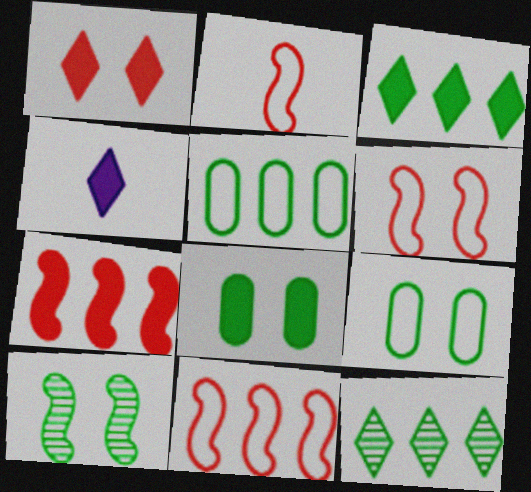[[1, 3, 4], 
[2, 6, 11], 
[4, 7, 8]]